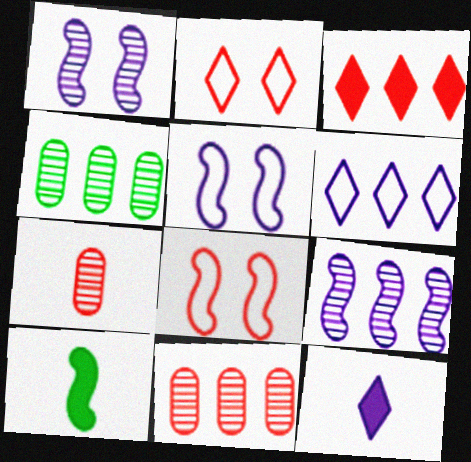[[3, 7, 8], 
[4, 8, 12], 
[8, 9, 10]]